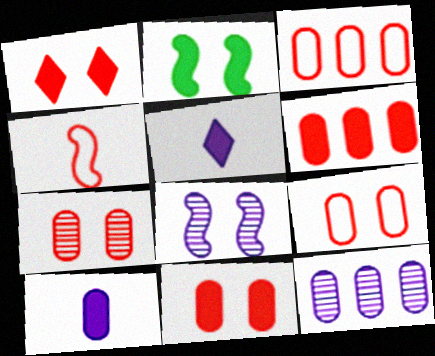[[2, 5, 6], 
[7, 9, 11]]